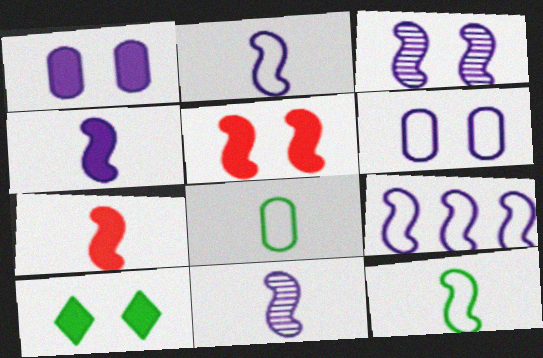[[1, 5, 10], 
[2, 4, 11], 
[3, 4, 9], 
[7, 11, 12]]